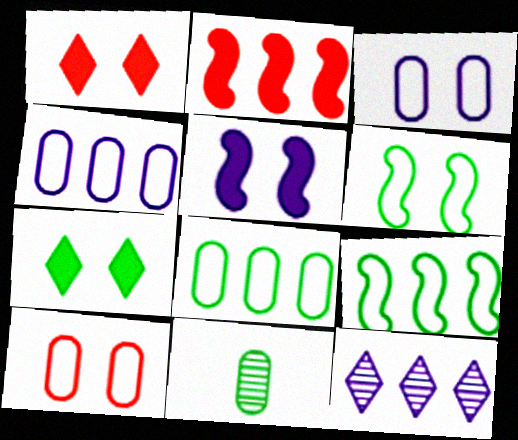[[2, 8, 12], 
[7, 9, 11]]